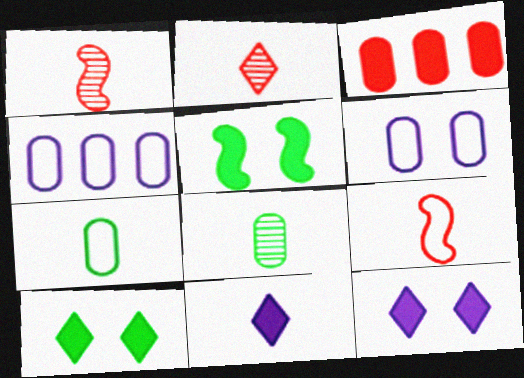[[1, 4, 10], 
[1, 7, 11], 
[2, 4, 5], 
[3, 5, 11], 
[3, 6, 8], 
[8, 9, 11]]